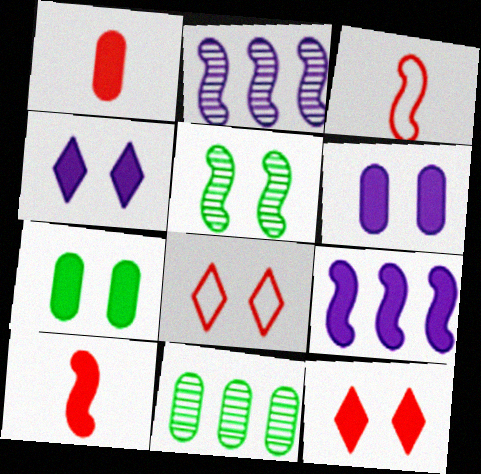[[3, 4, 11], 
[3, 5, 9], 
[5, 6, 8]]